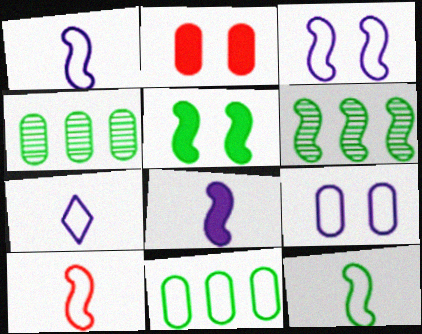[[1, 10, 12], 
[2, 6, 7], 
[5, 6, 12]]